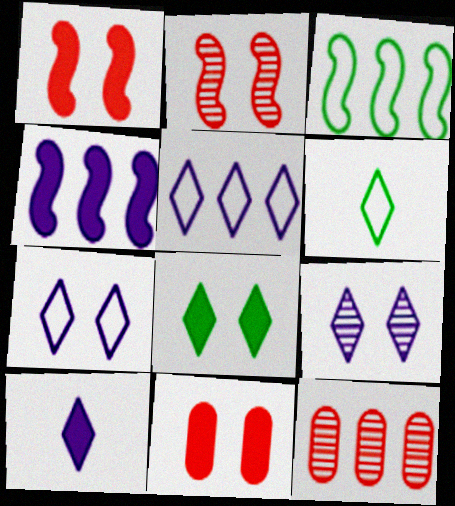[[5, 9, 10]]